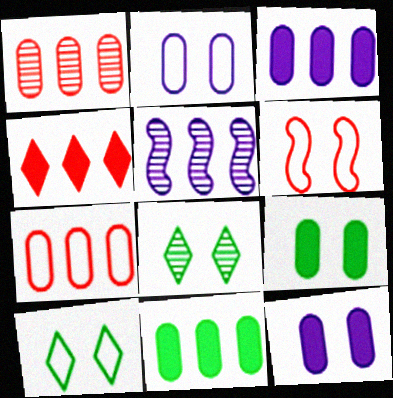[[2, 6, 10], 
[6, 8, 12]]